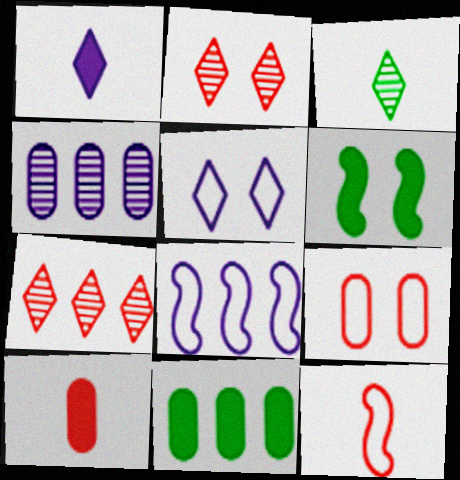[[7, 8, 11]]